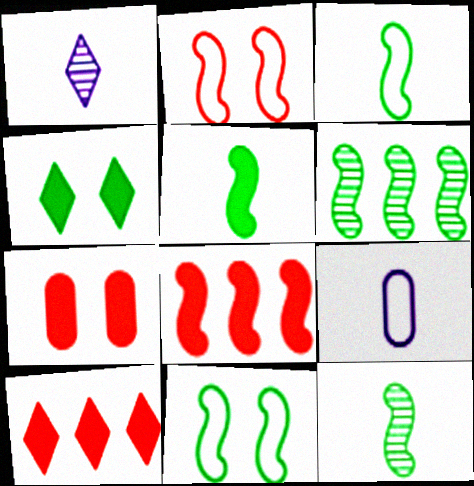[[3, 5, 12], 
[5, 6, 11]]